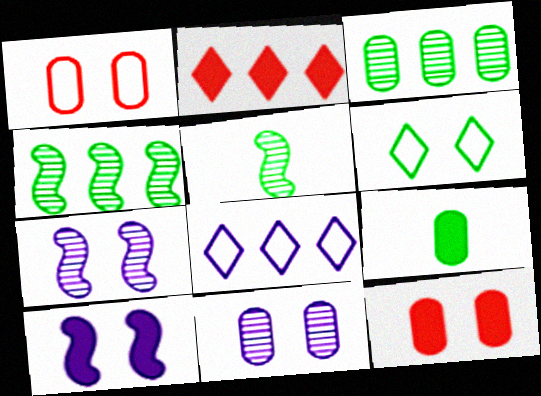[[2, 9, 10], 
[4, 6, 9], 
[5, 8, 12], 
[6, 7, 12]]